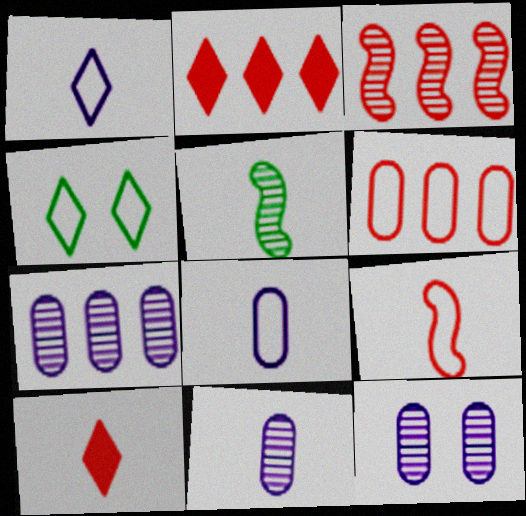[[2, 3, 6], 
[5, 8, 10], 
[7, 11, 12]]